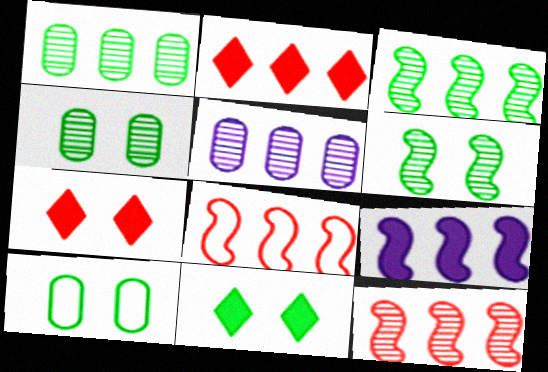[[3, 8, 9], 
[6, 10, 11]]